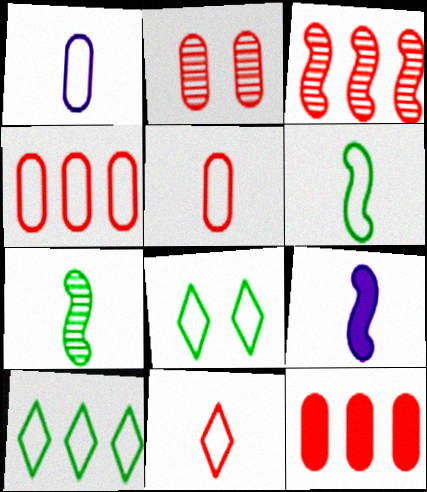[[1, 6, 11], 
[2, 5, 12], 
[2, 9, 10]]